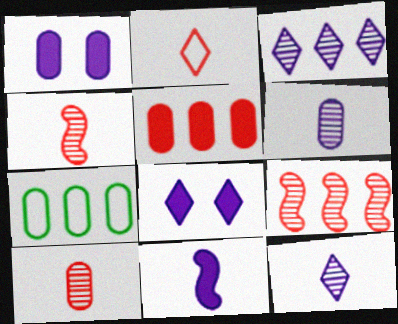[[1, 7, 10], 
[4, 7, 8]]